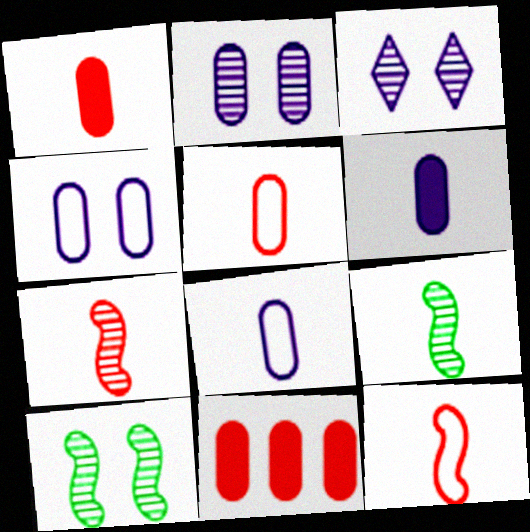[]